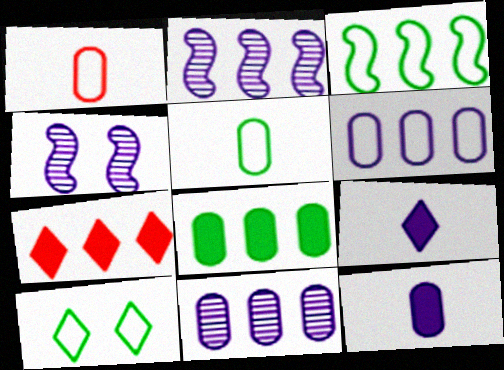[[3, 5, 10], 
[3, 7, 11], 
[4, 5, 7], 
[4, 6, 9]]